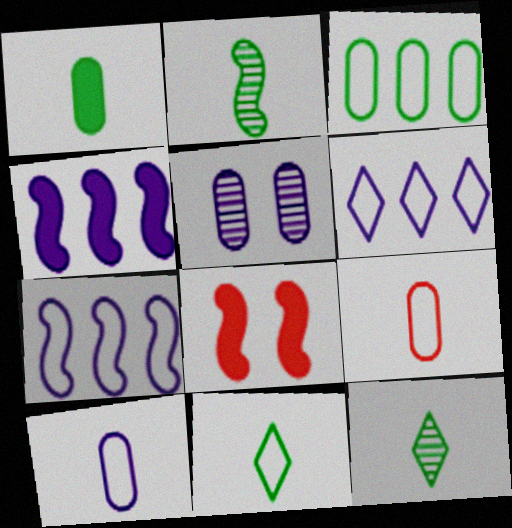[[1, 2, 11], 
[2, 7, 8]]